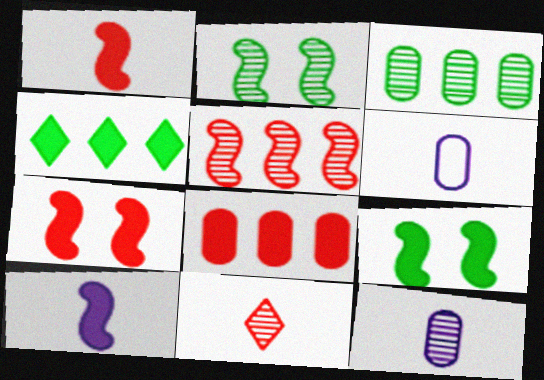[]